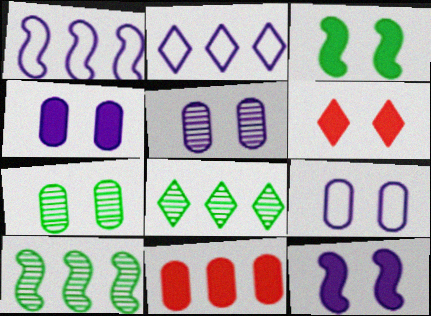[[1, 8, 11], 
[2, 10, 11], 
[3, 4, 6], 
[4, 5, 9]]